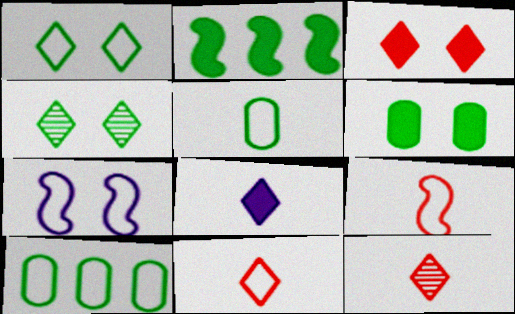[[2, 4, 5], 
[7, 10, 11]]